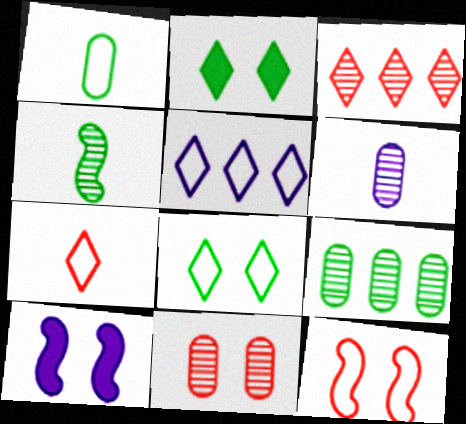[[1, 3, 10], 
[1, 5, 12], 
[5, 6, 10], 
[5, 7, 8], 
[6, 9, 11], 
[7, 9, 10], 
[8, 10, 11]]